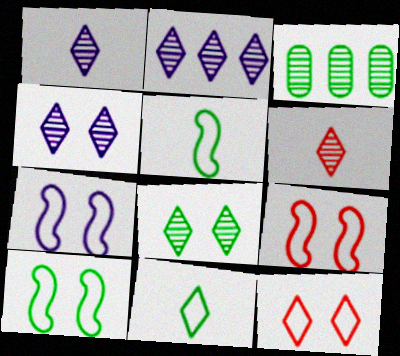[[1, 2, 4], 
[2, 6, 8], 
[7, 9, 10]]